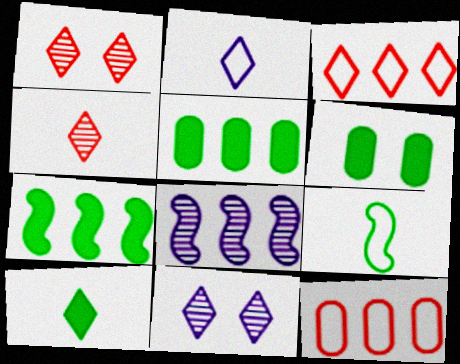[[2, 4, 10], 
[3, 5, 8], 
[3, 10, 11], 
[6, 7, 10]]